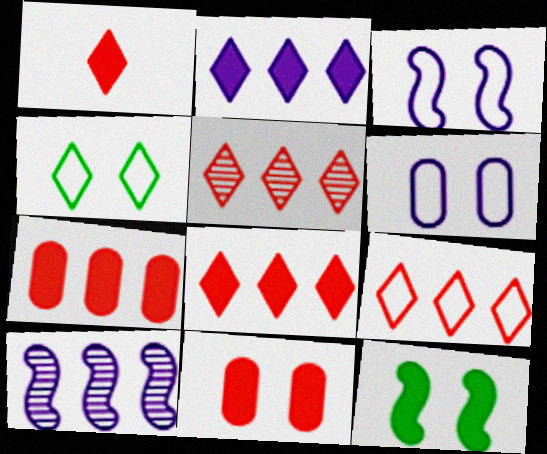[[5, 8, 9]]